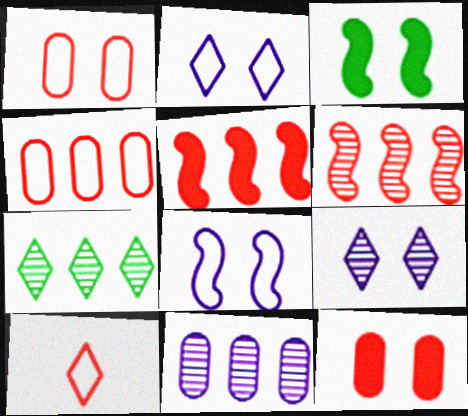[[1, 3, 9], 
[3, 10, 11], 
[6, 7, 11], 
[6, 10, 12]]